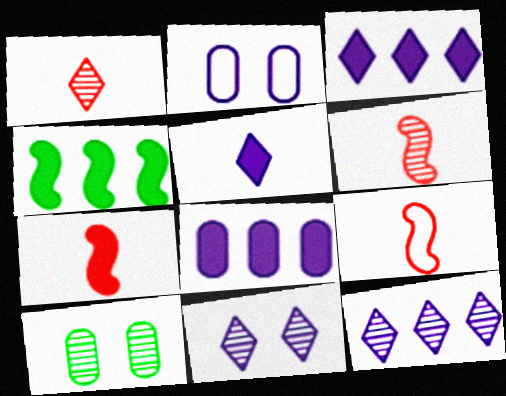[[1, 2, 4], 
[3, 9, 10], 
[6, 7, 9], 
[6, 10, 12]]